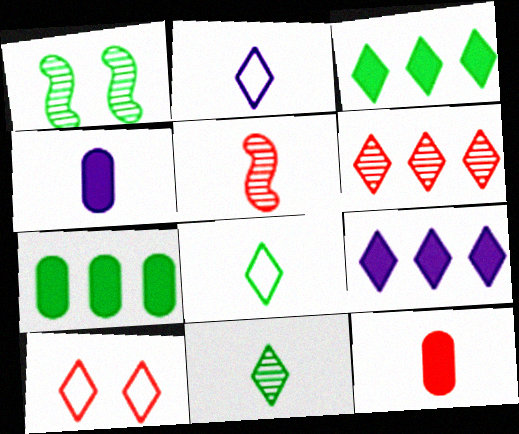[[1, 7, 8], 
[4, 5, 8], 
[9, 10, 11]]